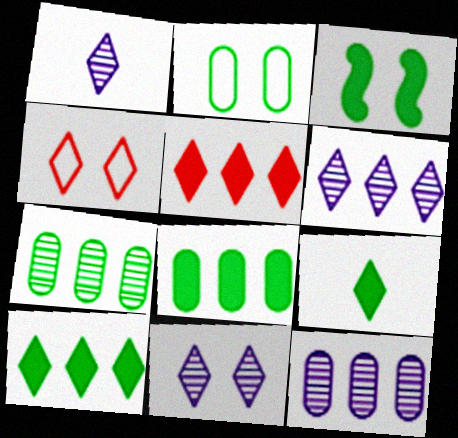[[1, 4, 10], 
[1, 6, 11], 
[3, 8, 9], 
[4, 6, 9]]